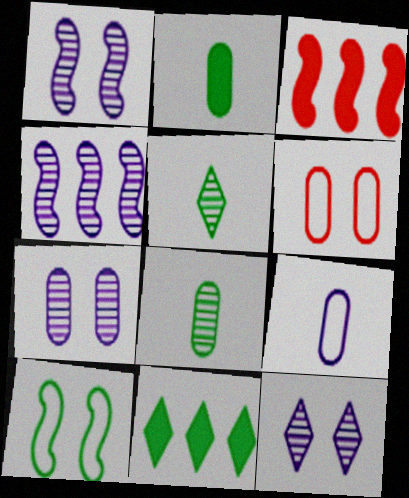[[1, 7, 12], 
[8, 10, 11]]